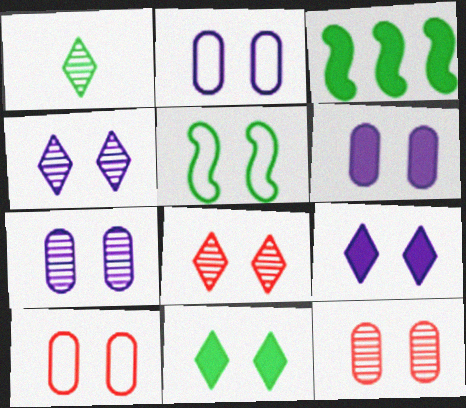[[2, 6, 7], 
[5, 6, 8], 
[5, 9, 12]]